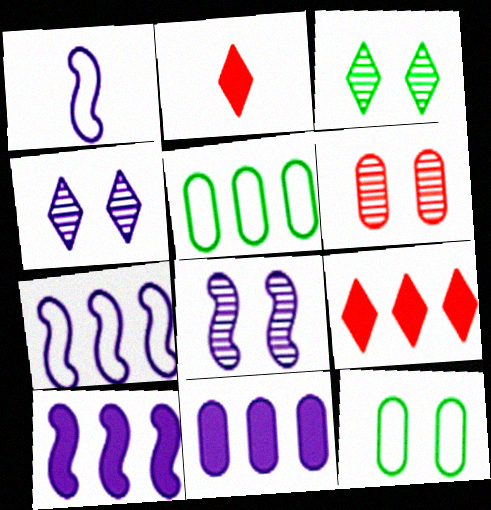[[1, 4, 11], 
[1, 8, 10], 
[2, 5, 8], 
[3, 6, 8]]